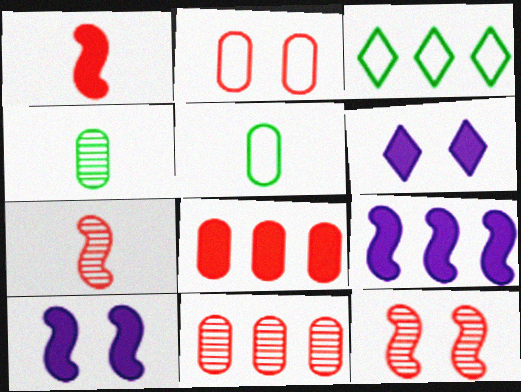[[3, 9, 11]]